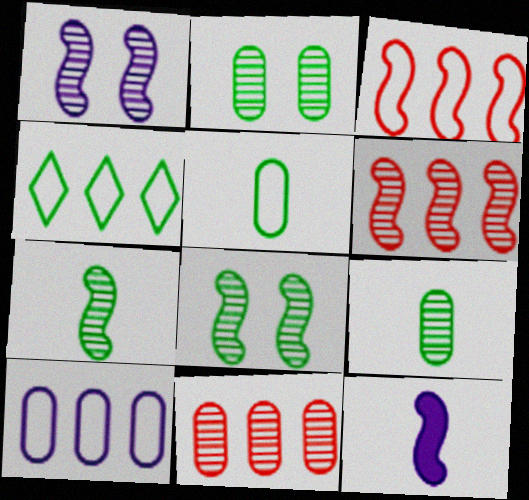[[1, 6, 7], 
[3, 4, 10], 
[3, 8, 12]]